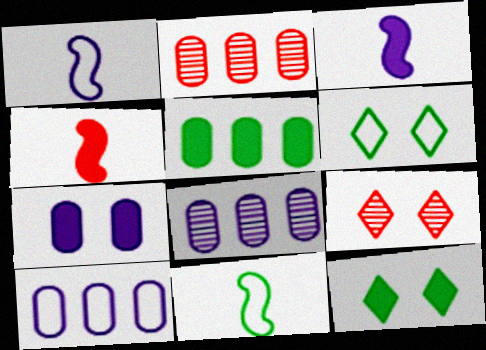[[1, 2, 12], 
[1, 5, 9], 
[2, 3, 6], 
[2, 5, 10], 
[4, 6, 8]]